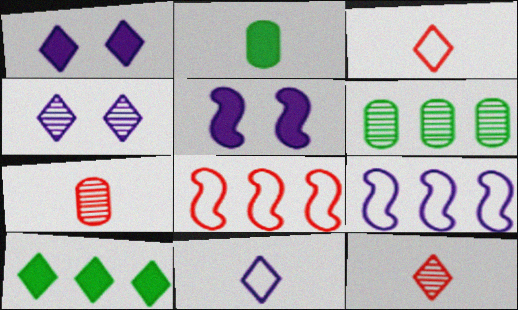[[2, 4, 8], 
[3, 4, 10], 
[3, 5, 6]]